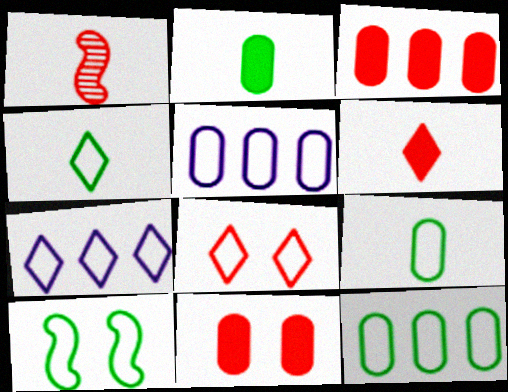[[1, 3, 8], 
[4, 7, 8], 
[4, 10, 12]]